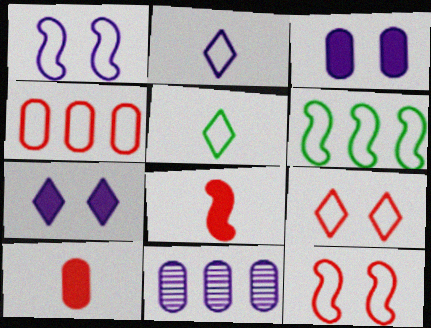[[1, 4, 5]]